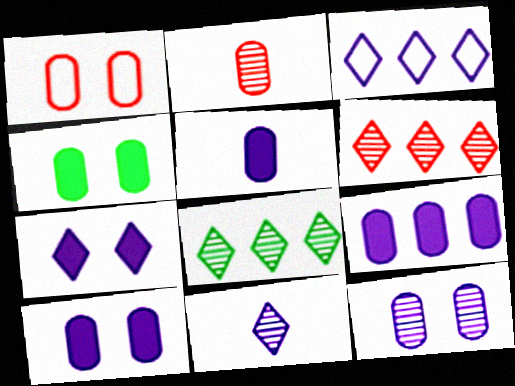[[1, 4, 12], 
[3, 7, 11], 
[5, 9, 10]]